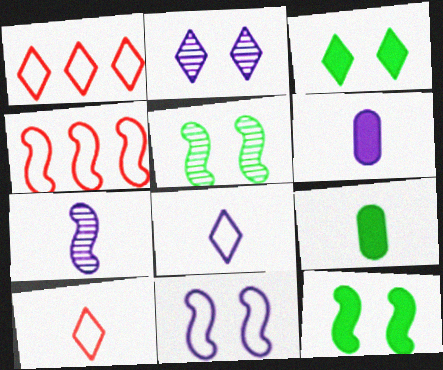[[1, 5, 6], 
[2, 4, 9], 
[4, 7, 12], 
[6, 7, 8], 
[7, 9, 10]]